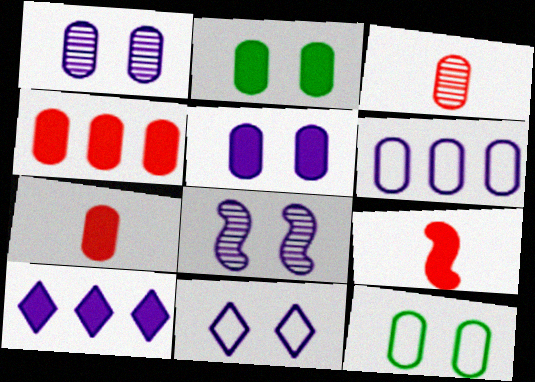[[2, 3, 6], 
[2, 9, 10], 
[5, 8, 11]]